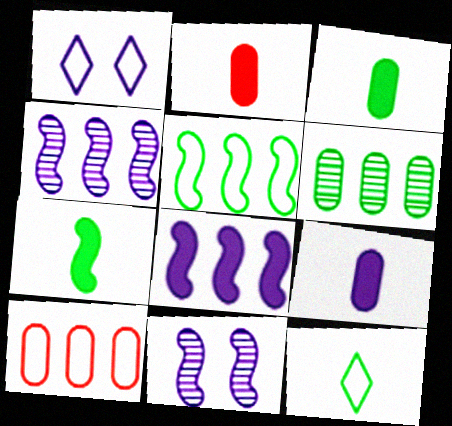[[1, 4, 9], 
[2, 3, 9]]